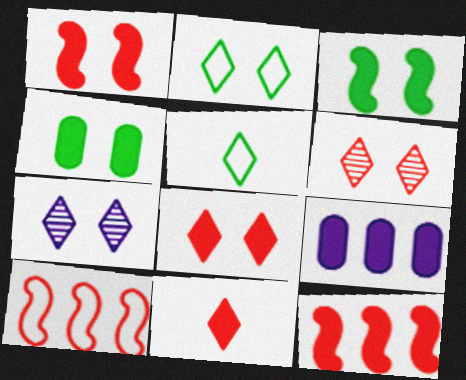[[2, 7, 8], 
[3, 9, 11]]